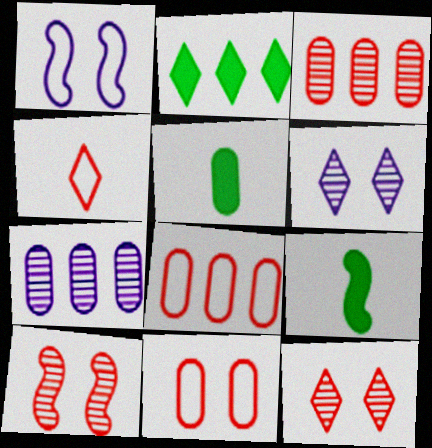[[2, 4, 6], 
[5, 7, 11], 
[6, 8, 9]]